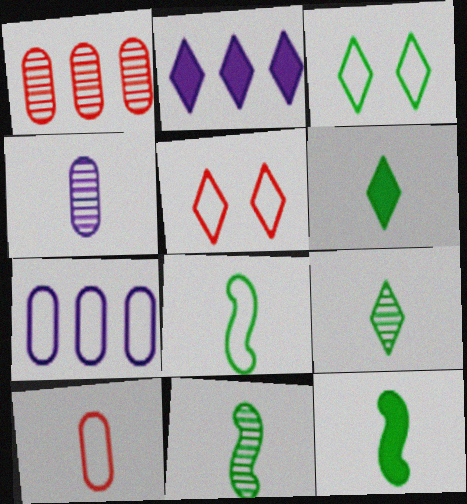[[2, 5, 9], 
[5, 7, 8], 
[8, 11, 12]]